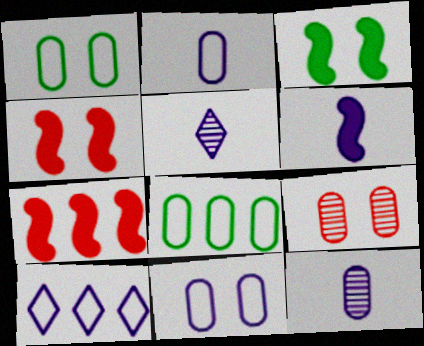[[1, 5, 7], 
[2, 5, 6], 
[3, 6, 7], 
[4, 5, 8]]